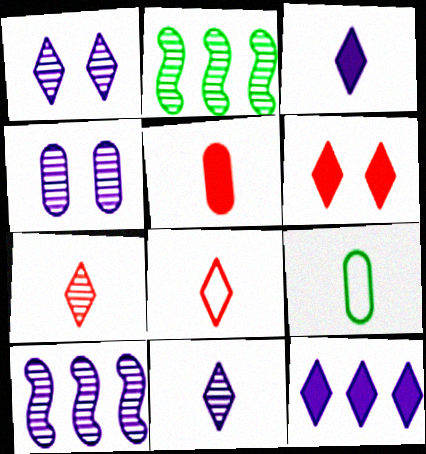[[2, 4, 7], 
[4, 10, 11], 
[6, 9, 10]]